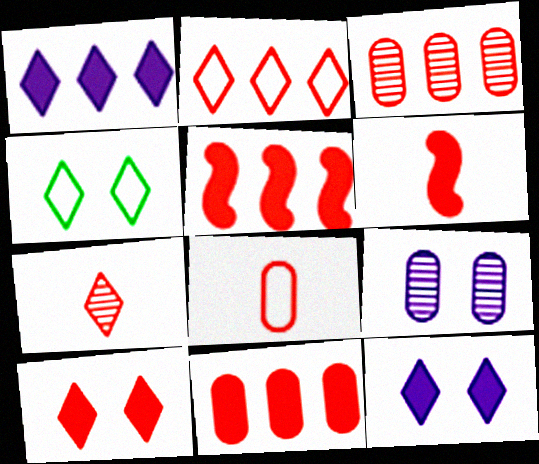[[1, 4, 7], 
[2, 3, 5], 
[2, 7, 10], 
[6, 7, 8], 
[6, 10, 11]]